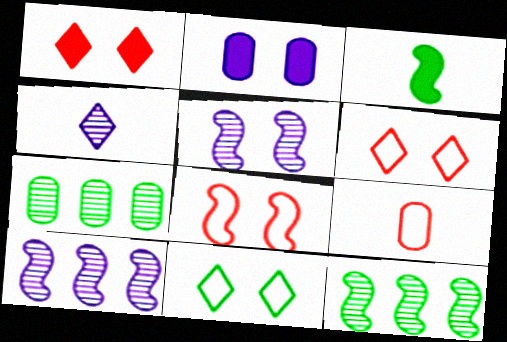[[2, 7, 9], 
[3, 4, 9], 
[3, 7, 11], 
[3, 8, 10]]